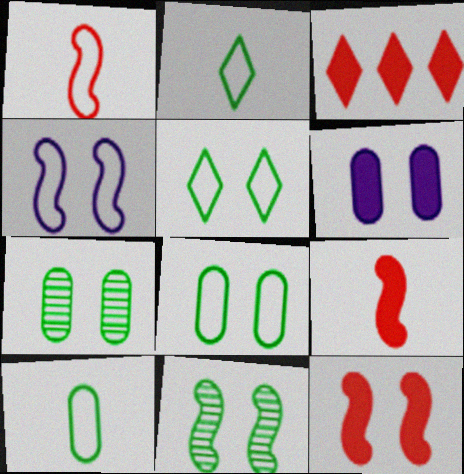[[4, 11, 12]]